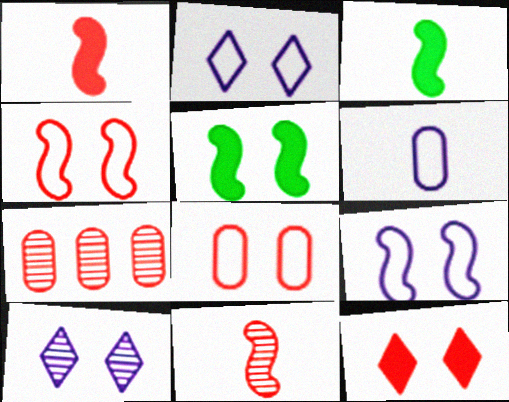[[2, 3, 7], 
[5, 8, 10]]